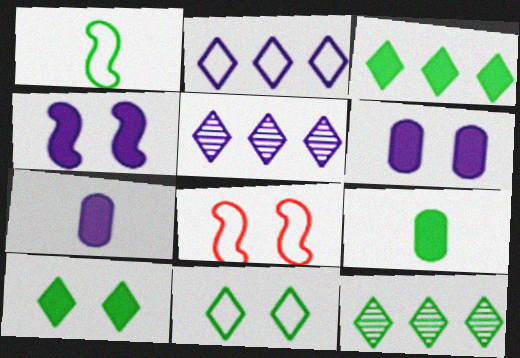[[5, 8, 9], 
[7, 8, 12]]